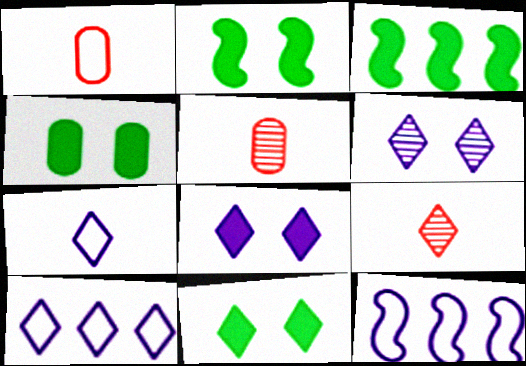[[1, 3, 6], 
[2, 4, 11], 
[2, 5, 10], 
[4, 9, 12], 
[5, 11, 12], 
[9, 10, 11]]